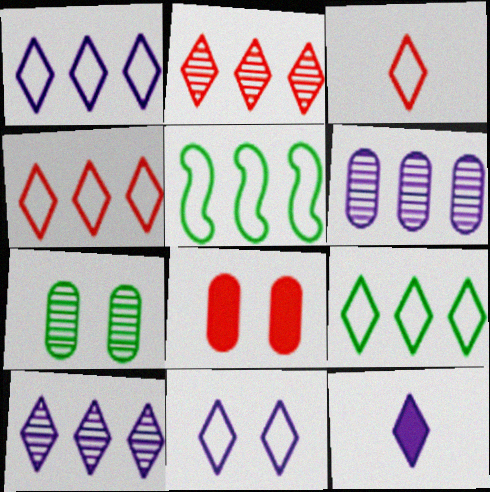[[1, 4, 9], 
[3, 9, 11], 
[10, 11, 12]]